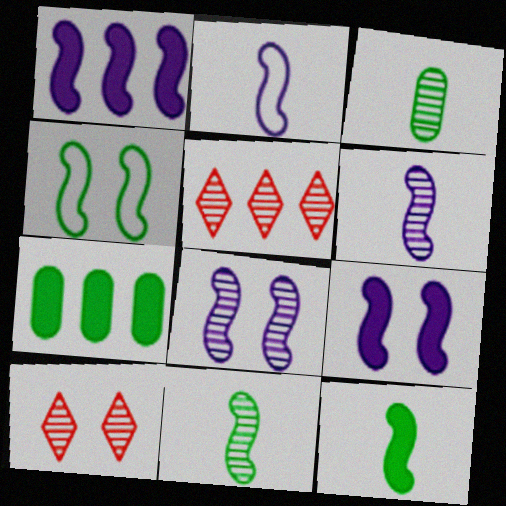[[1, 2, 8], 
[2, 7, 10], 
[3, 5, 8]]